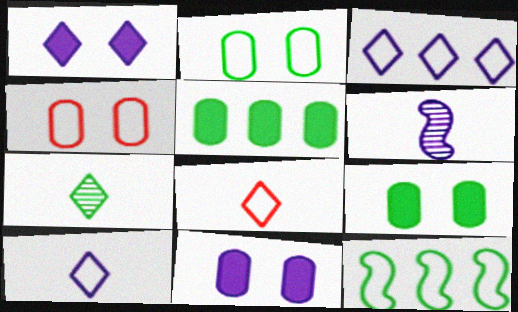[[3, 6, 11], 
[4, 10, 12], 
[7, 9, 12]]